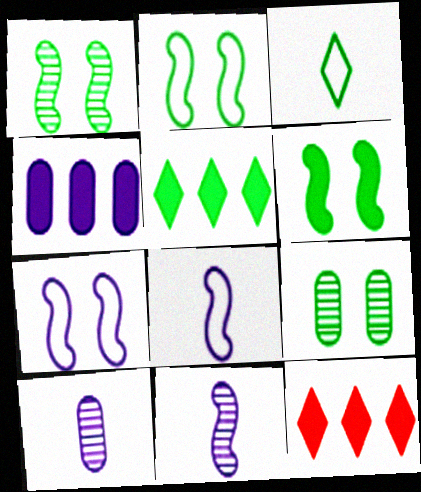[[1, 2, 6], 
[2, 10, 12], 
[8, 9, 12]]